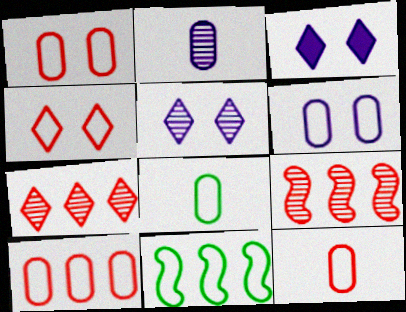[[1, 10, 12], 
[3, 8, 9], 
[6, 8, 10]]